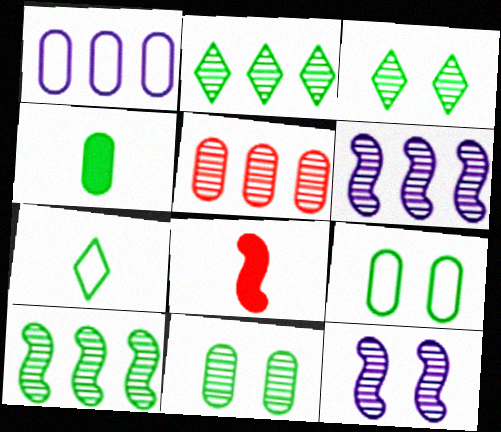[[1, 3, 8], 
[2, 5, 6]]